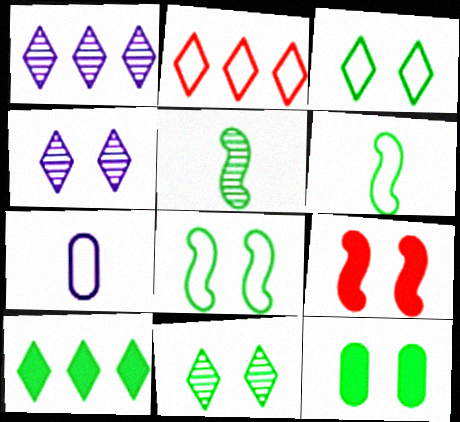[[1, 2, 10], 
[2, 7, 8], 
[8, 11, 12]]